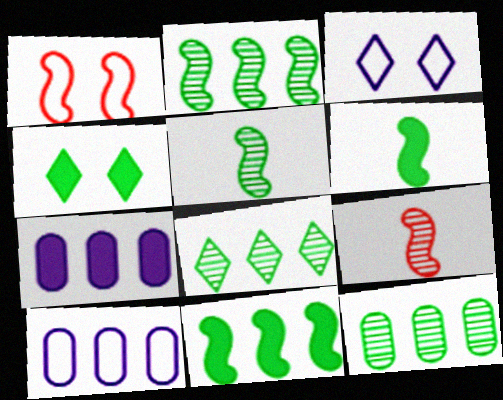[[2, 8, 12], 
[4, 9, 10]]